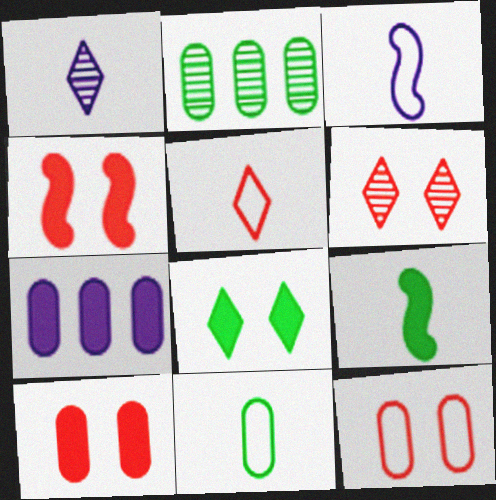[[3, 5, 11], 
[4, 6, 12]]